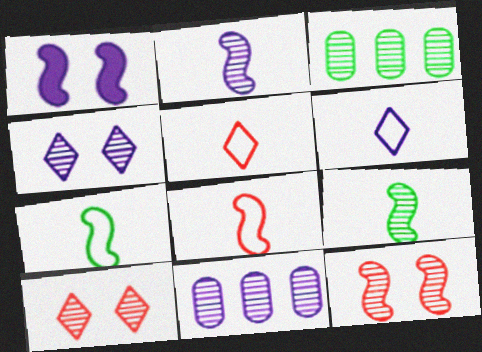[[1, 3, 5], 
[1, 6, 11], 
[2, 3, 10], 
[2, 4, 11], 
[9, 10, 11]]